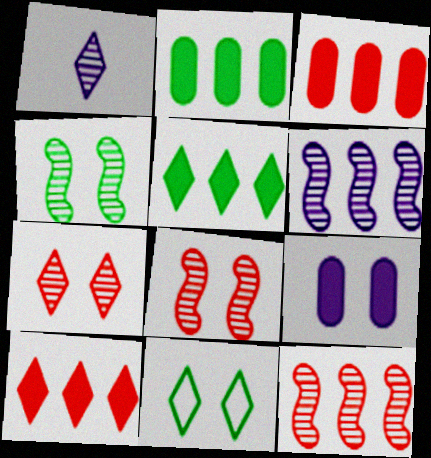[[1, 10, 11], 
[8, 9, 11]]